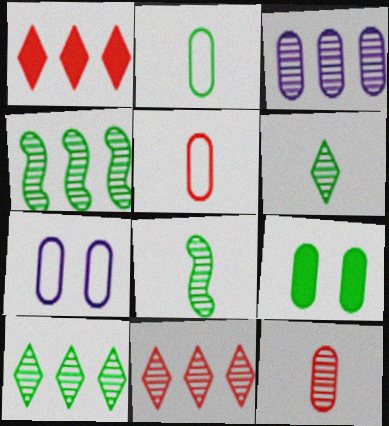[[1, 7, 8], 
[3, 4, 11], 
[3, 5, 9]]